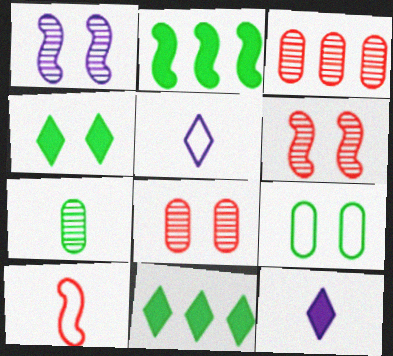[[1, 2, 10], 
[2, 5, 8], 
[7, 10, 12]]